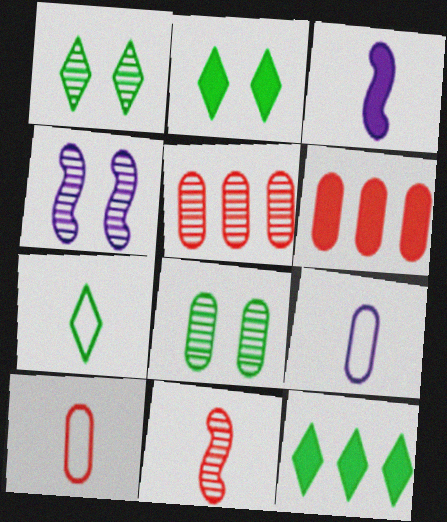[[1, 7, 12], 
[2, 3, 6], 
[4, 6, 7], 
[4, 10, 12], 
[6, 8, 9]]